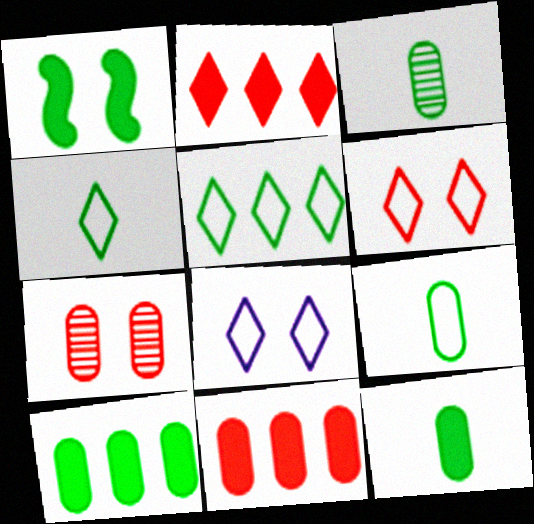[[1, 3, 5], 
[1, 7, 8], 
[3, 9, 12]]